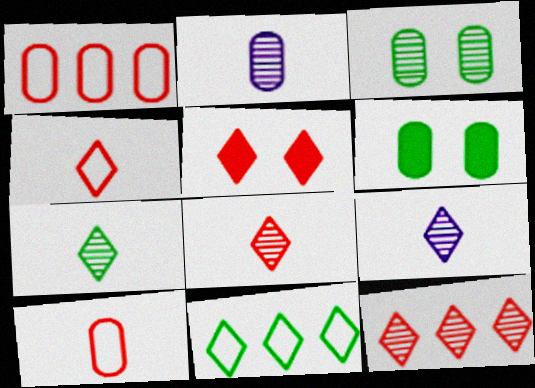[[1, 2, 6], 
[4, 5, 12], 
[5, 9, 11], 
[7, 8, 9]]